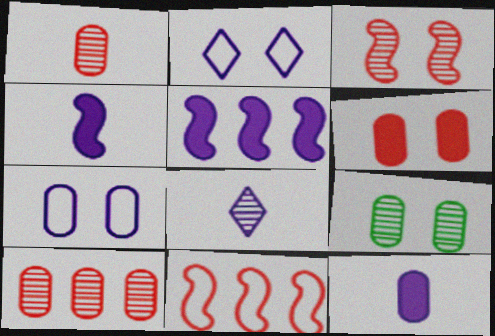[[5, 7, 8], 
[6, 7, 9]]